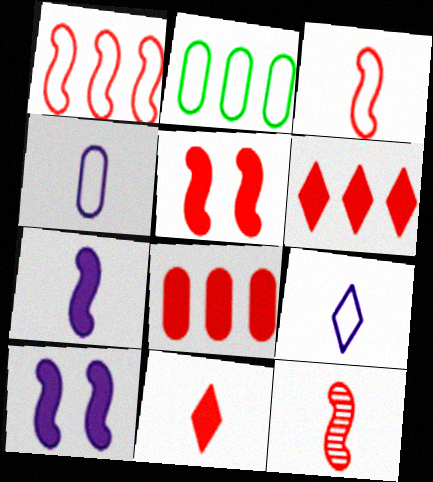[[1, 5, 12], 
[5, 8, 11]]